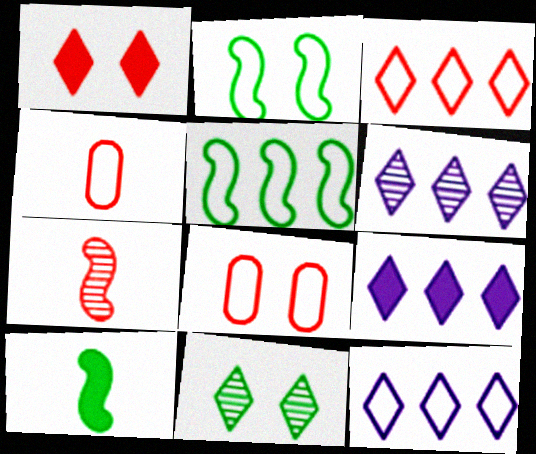[[2, 4, 12], 
[6, 8, 10], 
[6, 9, 12]]